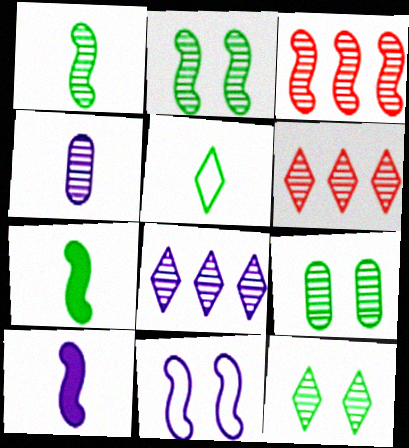[[2, 4, 6], 
[2, 9, 12], 
[3, 4, 12], 
[3, 7, 11]]